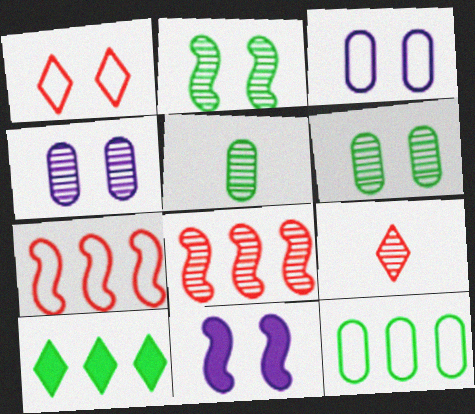[[1, 6, 11], 
[9, 11, 12]]